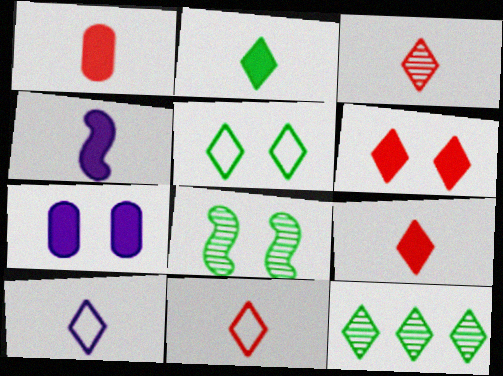[[1, 2, 4], 
[2, 3, 10], 
[2, 5, 12], 
[3, 9, 11], 
[6, 10, 12]]